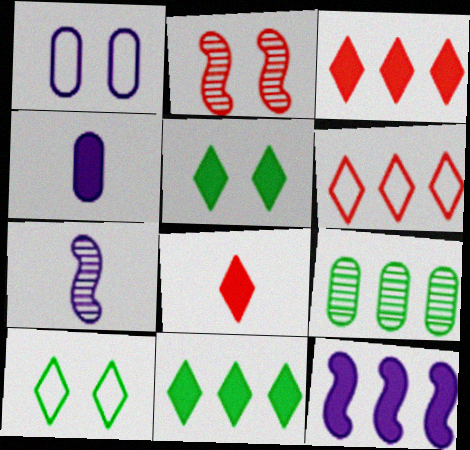[[1, 2, 5], 
[6, 9, 12]]